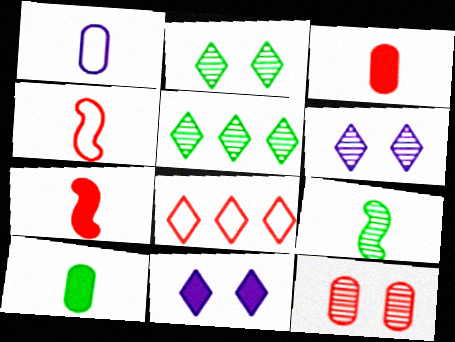[[7, 8, 12]]